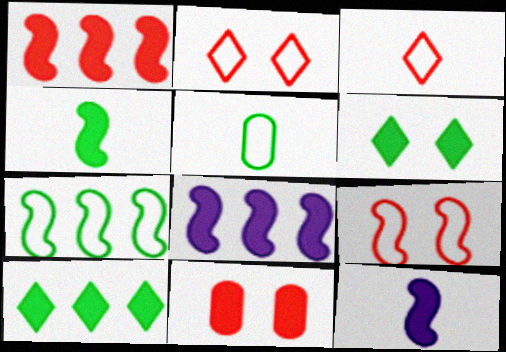[[10, 11, 12]]